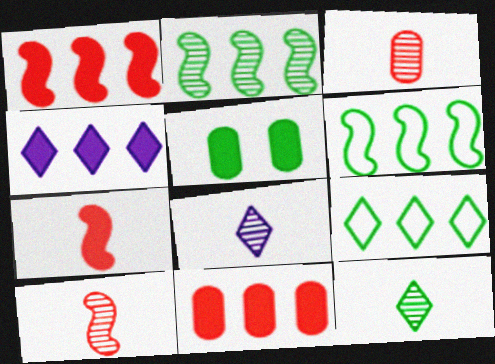[[4, 5, 7], 
[5, 6, 12]]